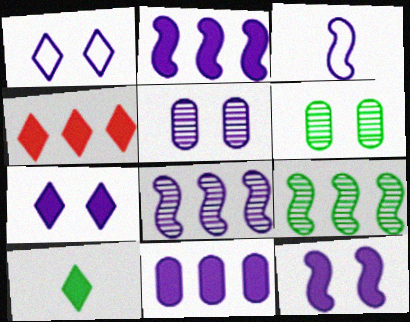[[1, 5, 12], 
[3, 4, 6], 
[3, 8, 12], 
[4, 7, 10]]